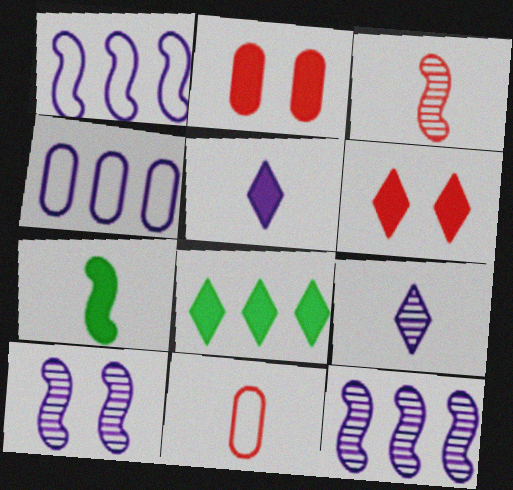[[4, 5, 10], 
[5, 6, 8], 
[7, 9, 11], 
[8, 10, 11]]